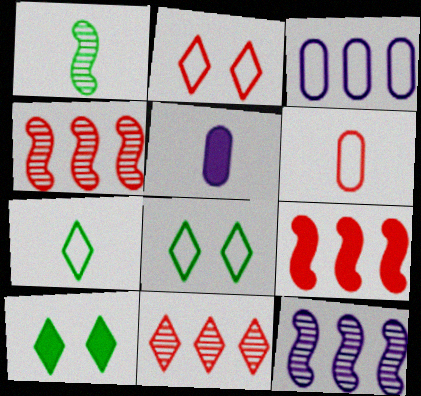[[4, 5, 8], 
[5, 9, 10], 
[6, 10, 12]]